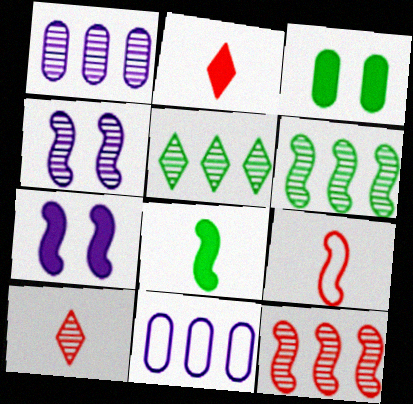[[1, 5, 12], 
[6, 7, 9]]